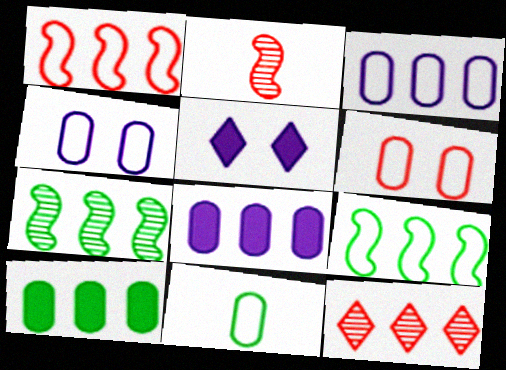[[3, 6, 11], 
[8, 9, 12]]